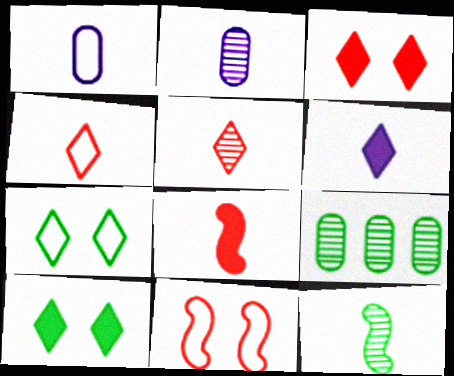[[2, 5, 12], 
[6, 9, 11]]